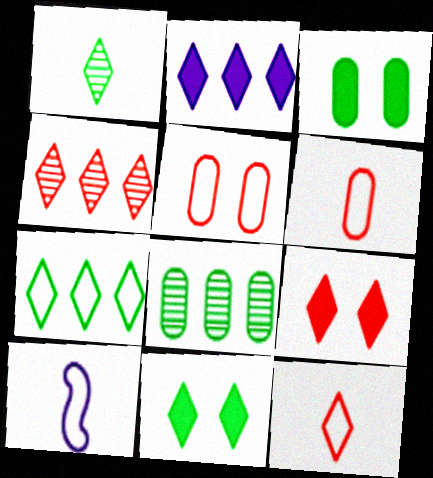[[1, 7, 11], 
[2, 4, 7], 
[3, 4, 10], 
[4, 9, 12], 
[5, 7, 10], 
[8, 9, 10]]